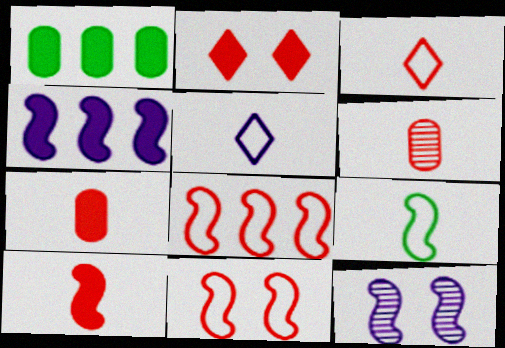[[1, 3, 12], 
[2, 6, 8], 
[3, 6, 10]]